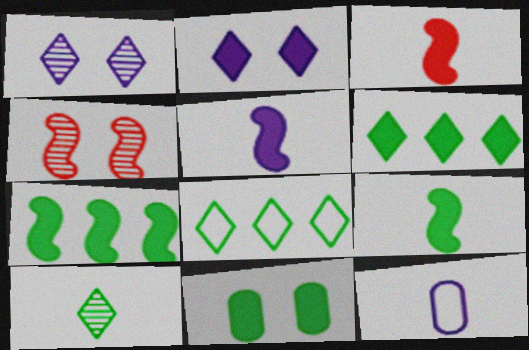[[3, 5, 9], 
[3, 10, 12], 
[4, 6, 12], 
[6, 9, 11]]